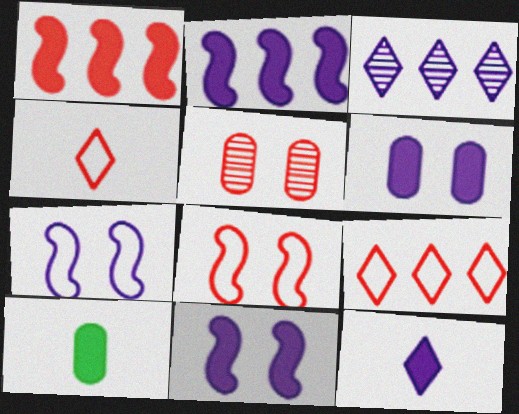[[1, 4, 5], 
[2, 6, 12], 
[3, 8, 10]]